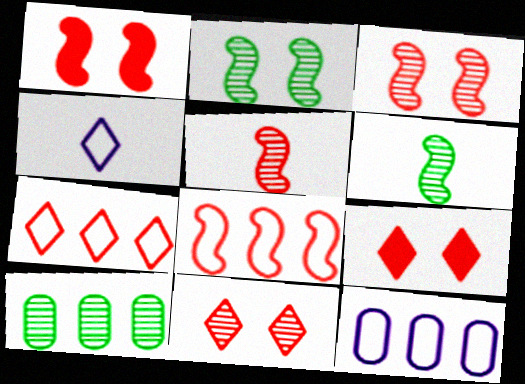[[1, 4, 10], 
[1, 5, 8], 
[6, 9, 12]]